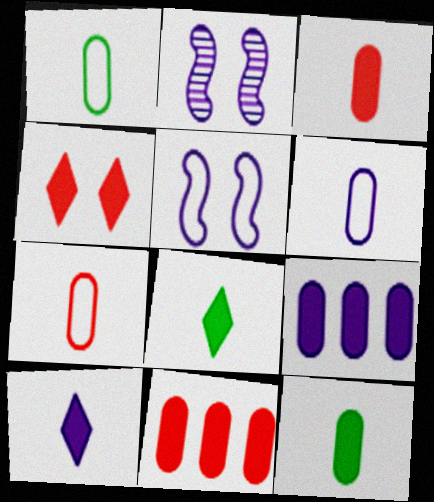[[1, 6, 7]]